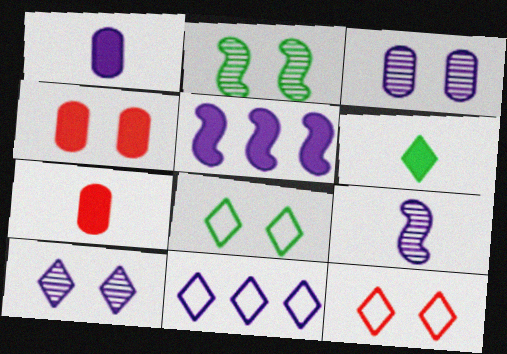[[2, 7, 11], 
[4, 5, 6]]